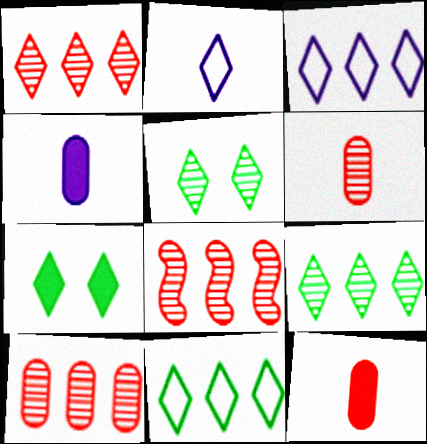[[1, 2, 7], 
[1, 8, 10]]